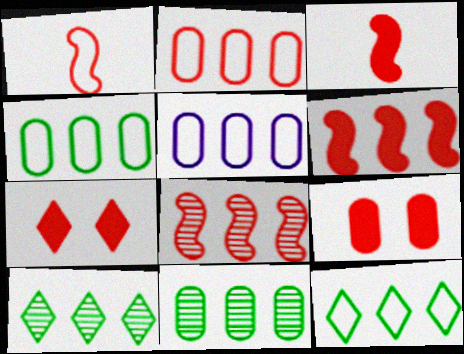[[2, 4, 5], 
[5, 6, 10]]